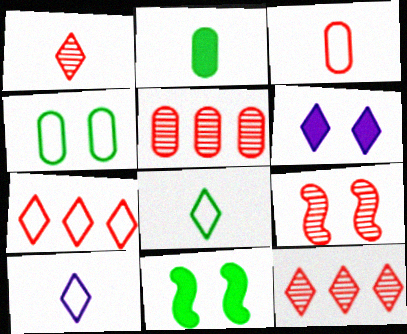[[1, 5, 9], 
[4, 6, 9], 
[5, 10, 11], 
[6, 8, 12]]